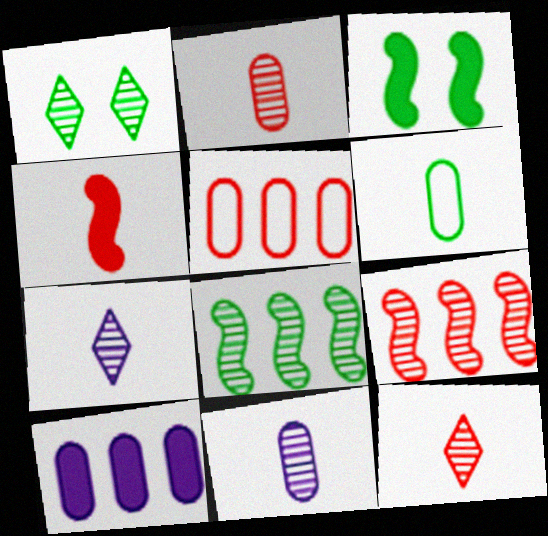[[1, 9, 11], 
[3, 5, 7], 
[4, 6, 7]]